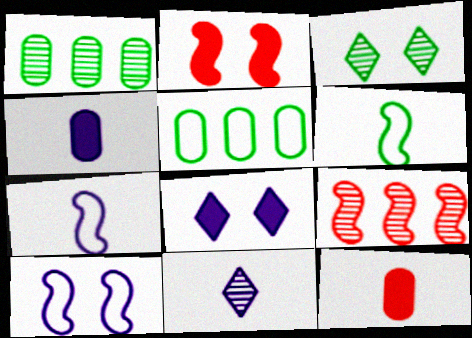[[2, 5, 11], 
[4, 7, 11], 
[6, 11, 12]]